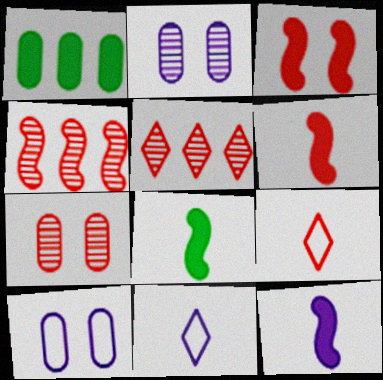[[5, 8, 10], 
[6, 8, 12]]